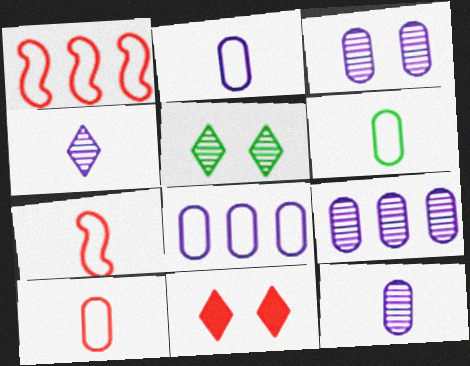[[2, 6, 10], 
[3, 9, 12]]